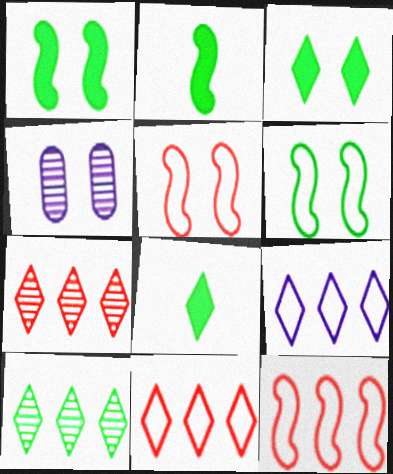[[2, 4, 11], 
[3, 4, 5], 
[4, 8, 12]]